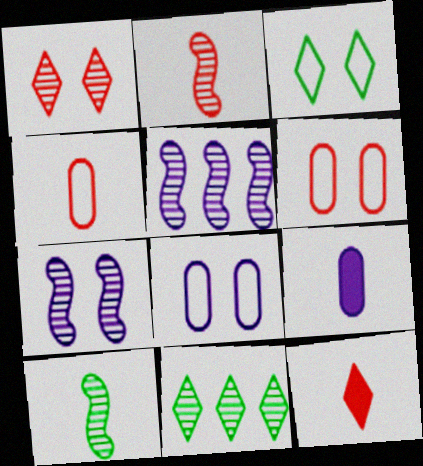[[2, 4, 12]]